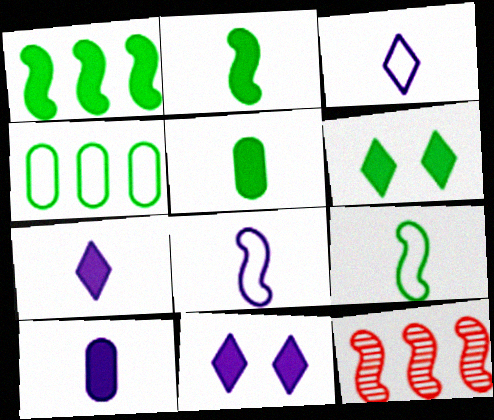[[1, 5, 6]]